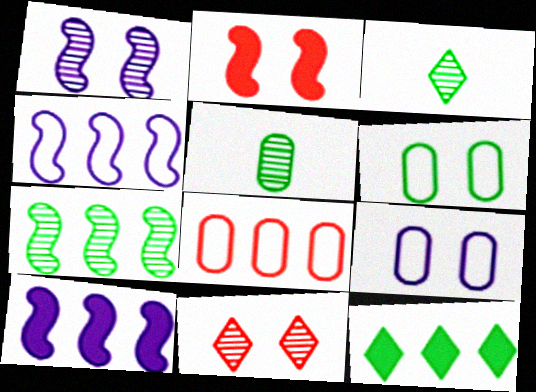[]